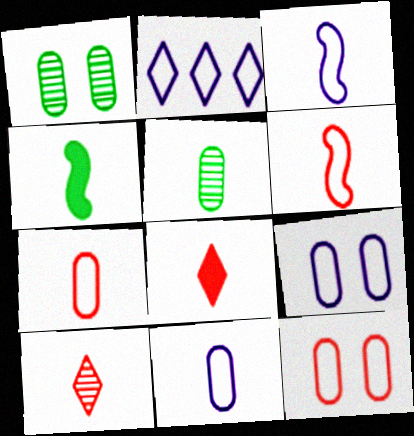[[2, 3, 9], 
[3, 5, 8], 
[4, 10, 11]]